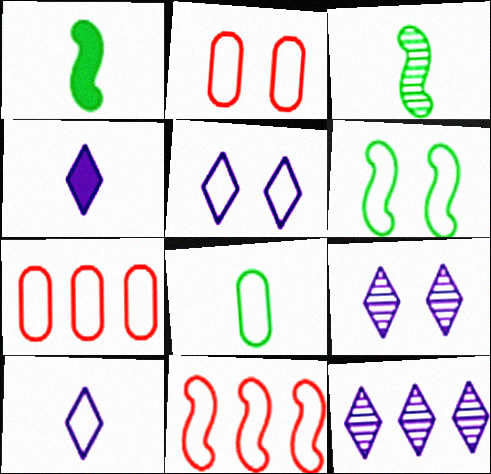[[1, 2, 12], 
[1, 7, 9], 
[2, 5, 6], 
[4, 5, 12], 
[5, 8, 11], 
[6, 7, 10]]